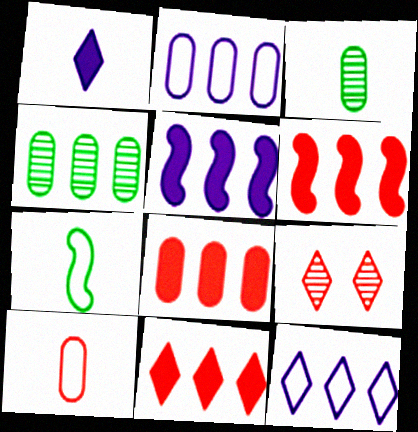[[2, 4, 8], 
[4, 6, 12], 
[6, 8, 11], 
[6, 9, 10]]